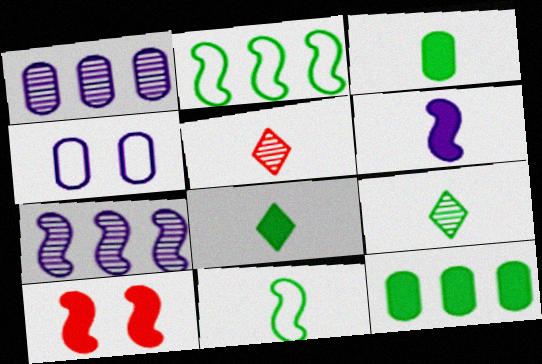[[3, 9, 11], 
[7, 10, 11]]